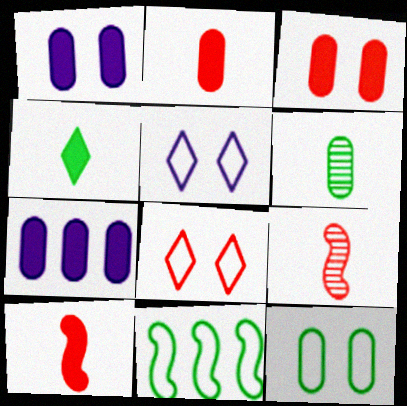[]